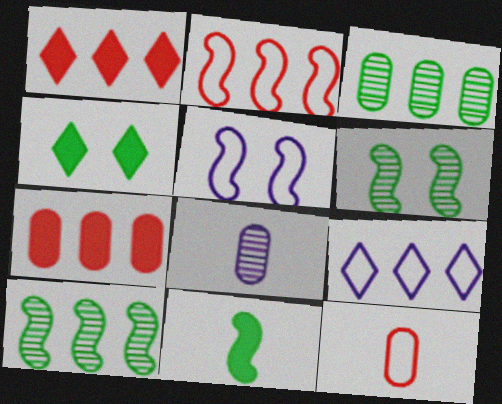[[2, 4, 8], 
[7, 9, 10]]